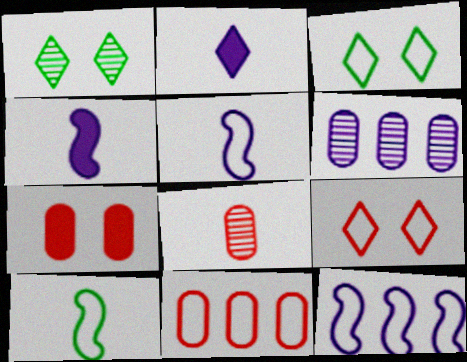[[1, 4, 11], 
[2, 8, 10], 
[3, 5, 11], 
[7, 8, 11]]